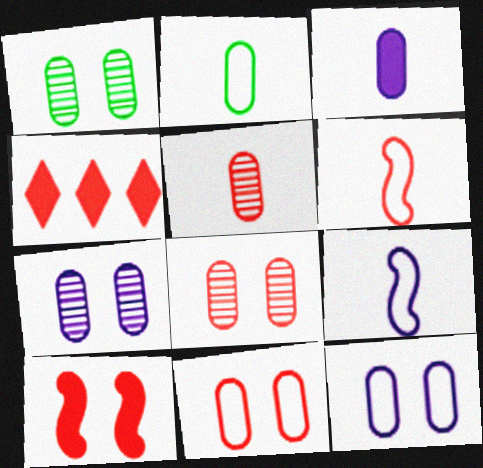[[1, 4, 9], 
[1, 7, 8], 
[2, 3, 5], 
[4, 6, 8]]